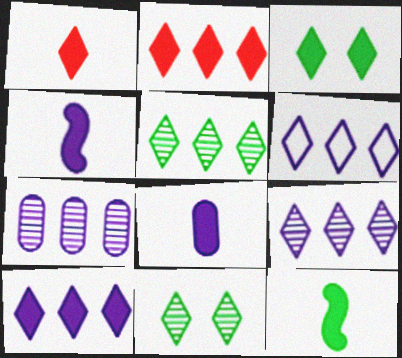[[1, 3, 10], 
[1, 6, 11], 
[1, 8, 12], 
[2, 5, 6], 
[6, 9, 10]]